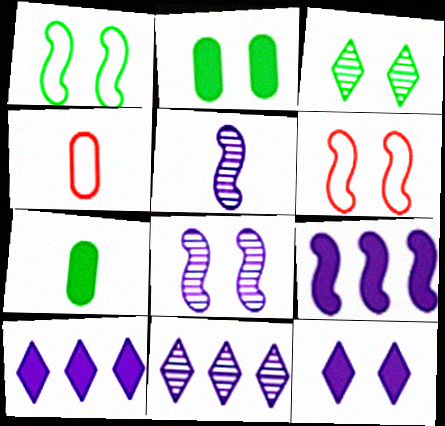[[1, 2, 3], 
[3, 4, 9], 
[6, 7, 11]]